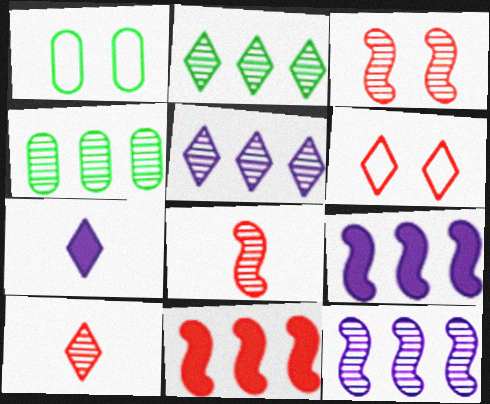[[1, 9, 10], 
[2, 6, 7]]